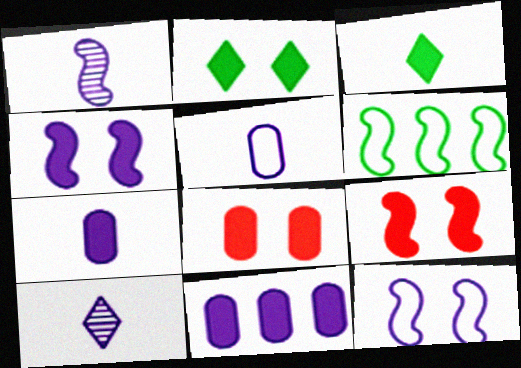[[1, 6, 9], 
[2, 4, 8], 
[3, 9, 11], 
[6, 8, 10], 
[10, 11, 12]]